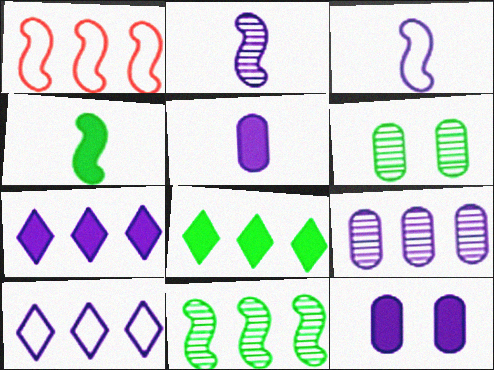[[1, 8, 9], 
[2, 10, 12]]